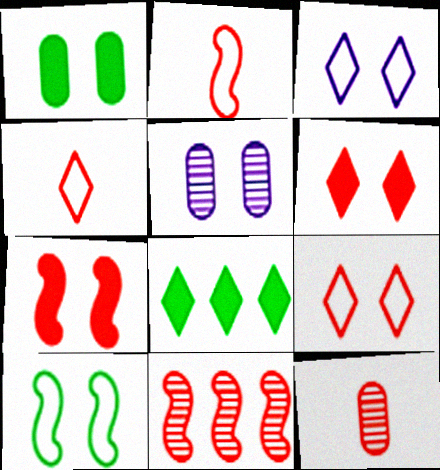[[2, 5, 8], 
[2, 7, 11], 
[5, 6, 10]]